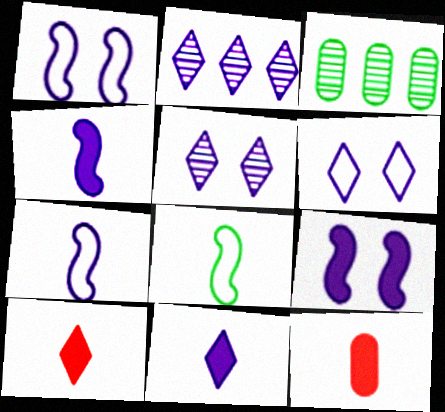[[1, 3, 10], 
[2, 6, 11]]